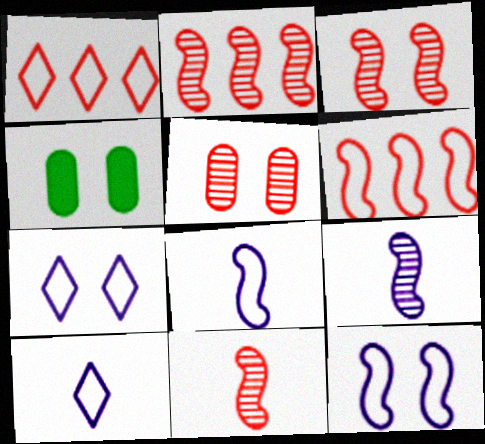[[1, 4, 9], 
[2, 3, 11], 
[2, 4, 10], 
[3, 4, 7]]